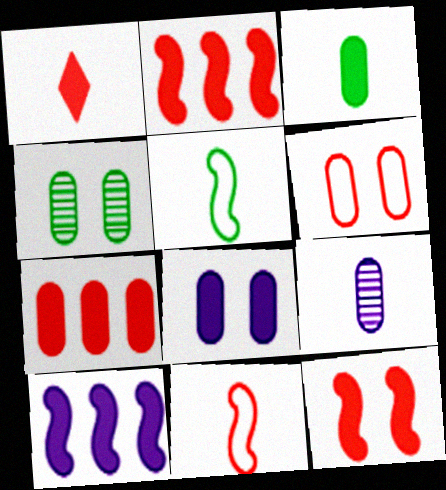[[1, 5, 9], 
[1, 7, 12], 
[3, 7, 8], 
[4, 6, 8]]